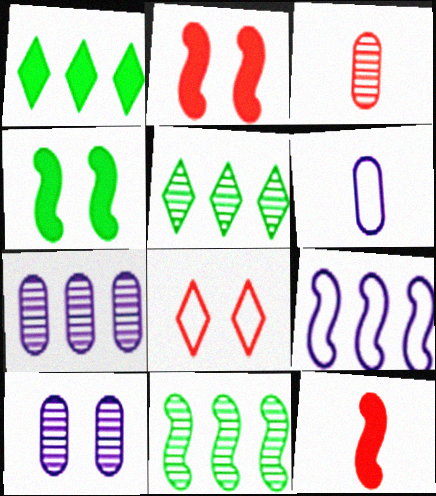[[2, 5, 6], 
[4, 8, 10]]